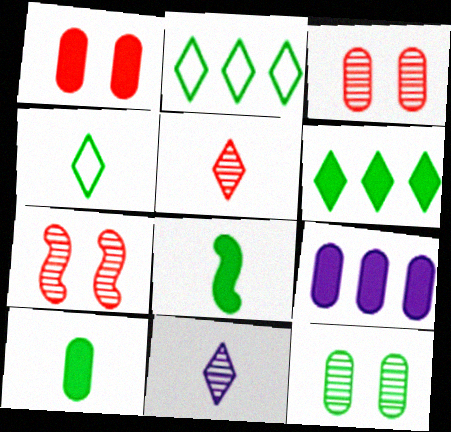[[1, 9, 10], 
[2, 8, 12], 
[4, 7, 9]]